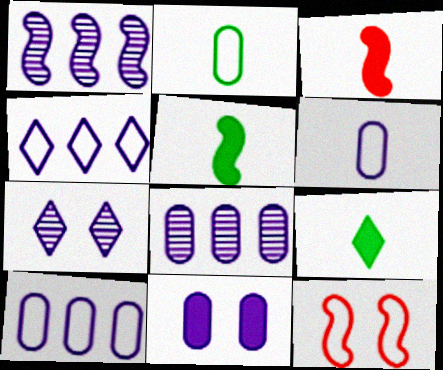[[1, 5, 12], 
[2, 4, 12], 
[6, 8, 11], 
[8, 9, 12]]